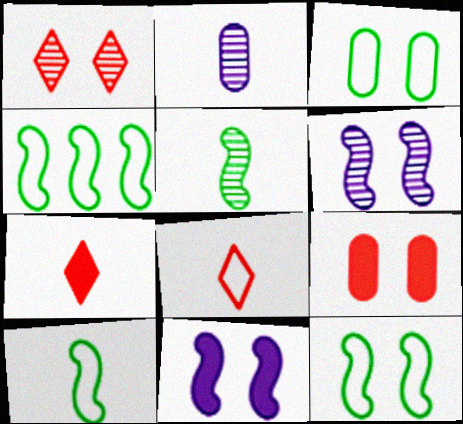[[1, 3, 11], 
[2, 7, 10], 
[4, 10, 12]]